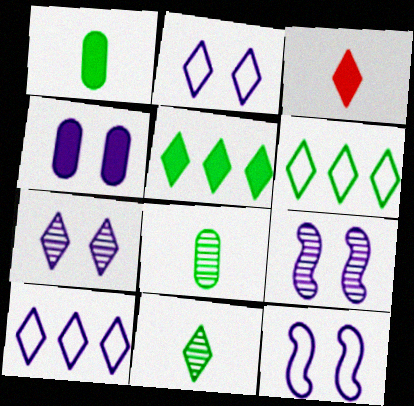[[2, 4, 9], 
[3, 6, 7], 
[4, 7, 12]]